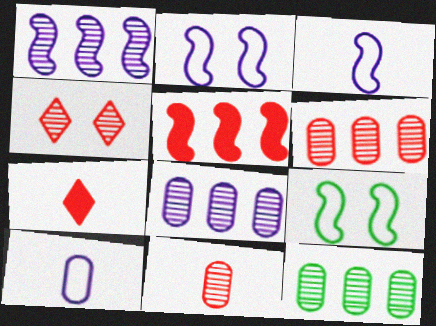[[2, 7, 12], 
[6, 8, 12], 
[7, 8, 9]]